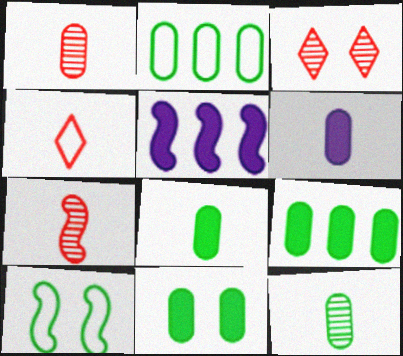[[2, 11, 12], 
[5, 7, 10], 
[8, 9, 11]]